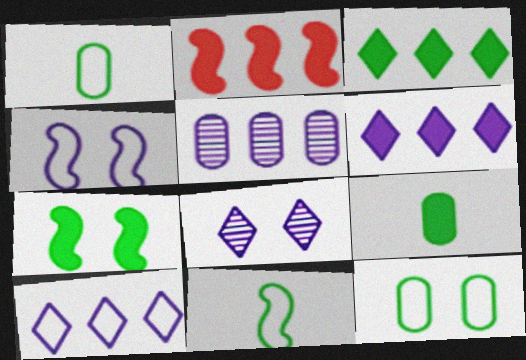[[1, 2, 8], 
[3, 7, 9]]